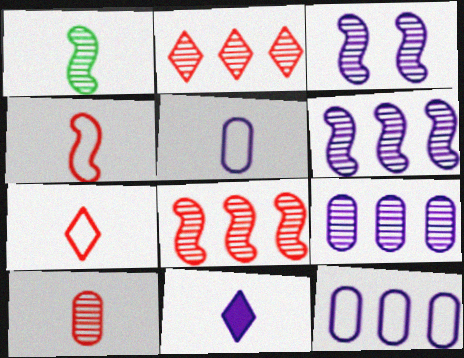[[1, 3, 8], 
[3, 11, 12]]